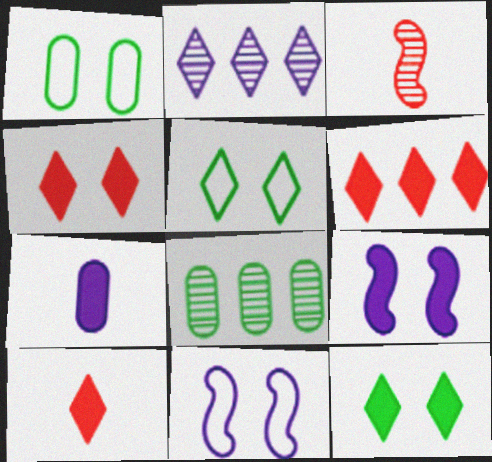[[2, 5, 10], 
[2, 7, 11], 
[4, 6, 10], 
[8, 10, 11]]